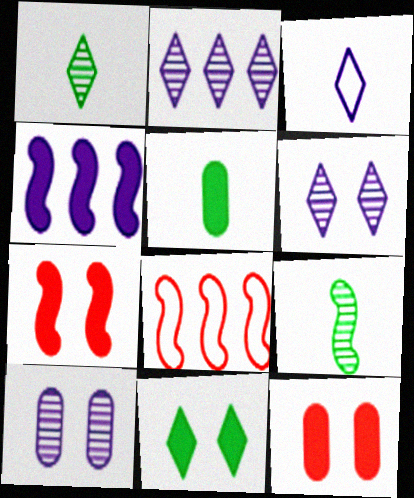[[3, 4, 10], 
[5, 6, 8]]